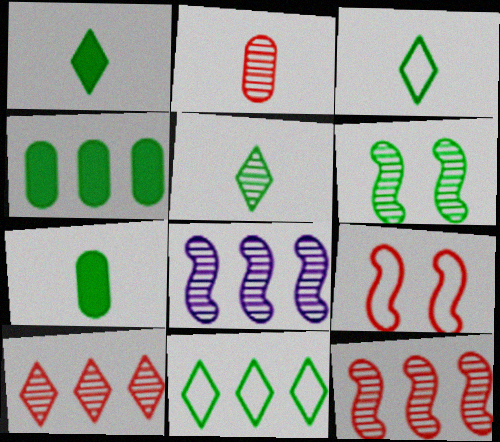[[1, 3, 5], 
[3, 4, 6], 
[6, 7, 11]]